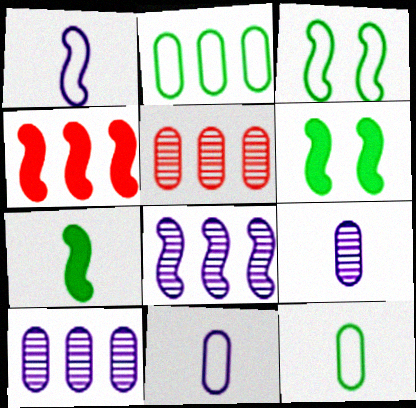[]